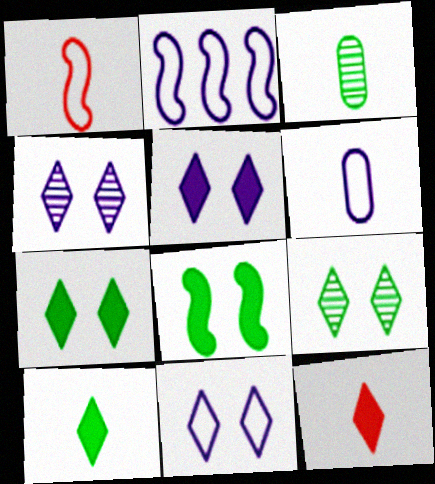[[2, 6, 11], 
[4, 5, 11]]